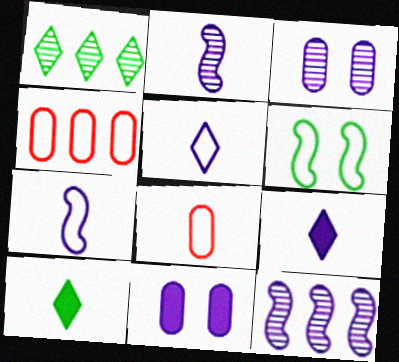[[2, 8, 10], 
[4, 5, 6], 
[5, 11, 12]]